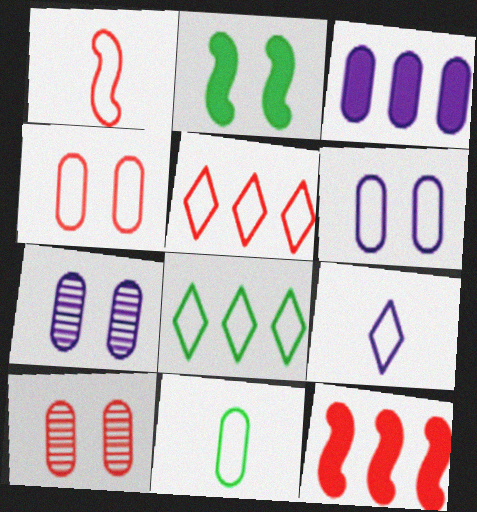[[1, 4, 5], 
[1, 6, 8], 
[1, 9, 11], 
[3, 10, 11]]